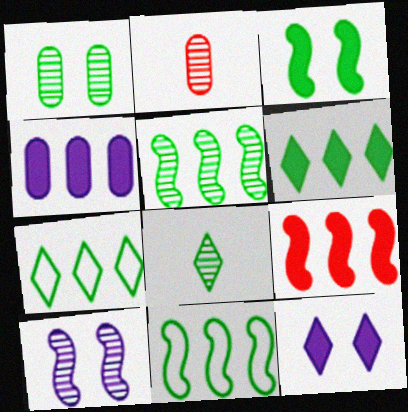[[1, 5, 8], 
[2, 11, 12], 
[4, 6, 9]]